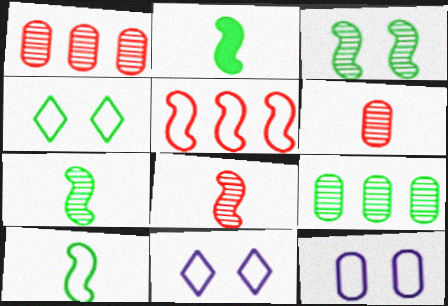[[1, 2, 11], 
[2, 4, 9], 
[2, 7, 10]]